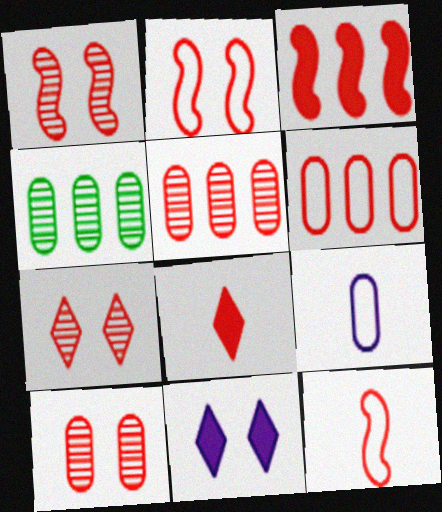[[1, 3, 12], 
[1, 6, 8], 
[1, 7, 10], 
[2, 5, 8], 
[4, 11, 12]]